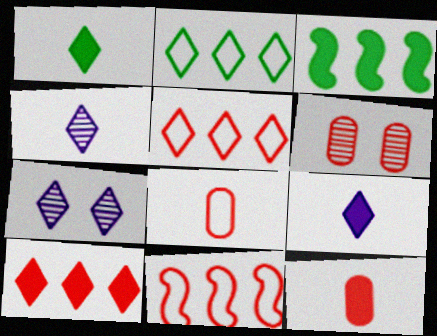[[1, 5, 7], 
[3, 7, 8]]